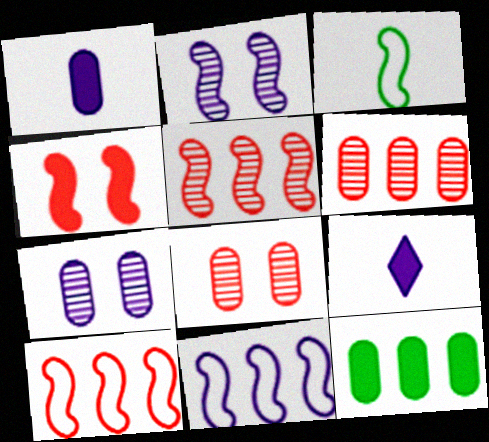[[4, 9, 12], 
[7, 9, 11]]